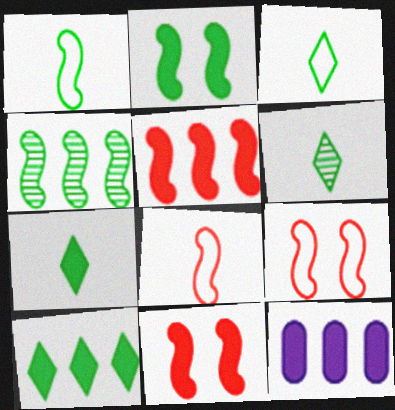[[1, 2, 4], 
[3, 6, 7], 
[5, 10, 12], 
[6, 9, 12], 
[7, 11, 12]]